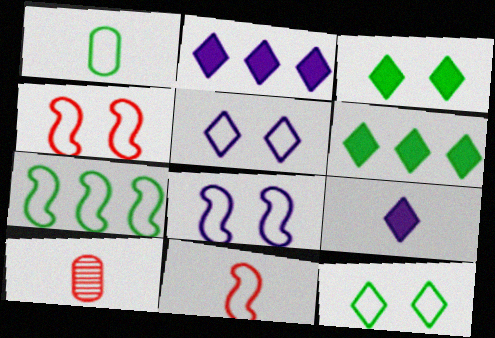[[1, 7, 12], 
[6, 8, 10], 
[7, 8, 11]]